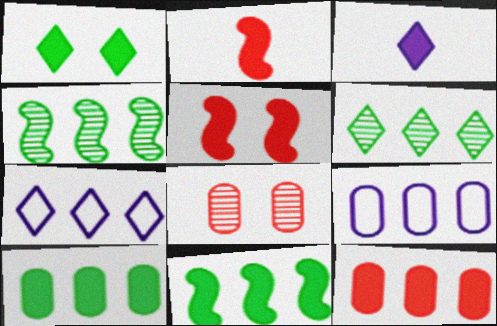[[3, 5, 10], 
[4, 7, 12]]